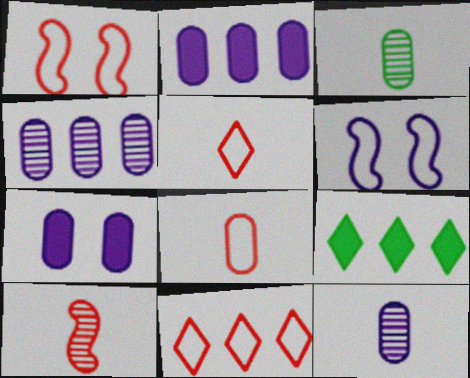[[1, 8, 11], 
[1, 9, 12]]